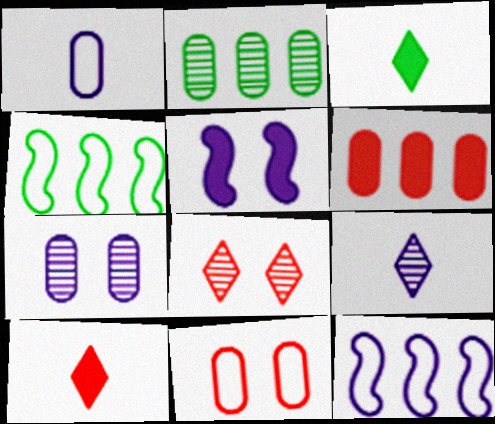[[3, 5, 6], 
[4, 7, 10]]